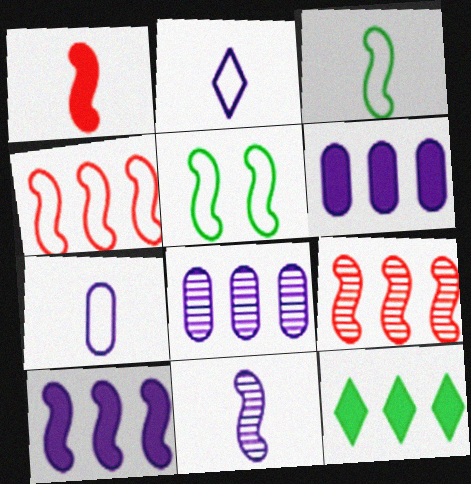[[1, 3, 11], 
[4, 8, 12]]